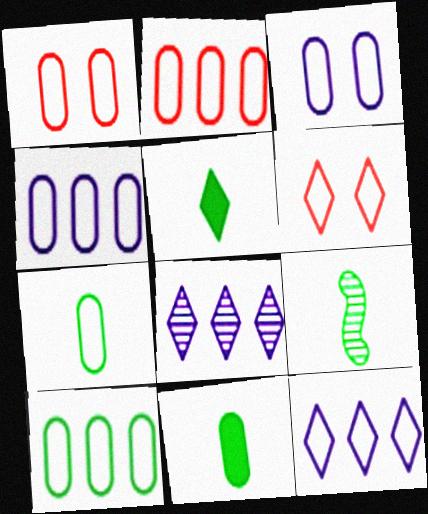[[1, 4, 7], 
[2, 3, 7], 
[2, 4, 10], 
[5, 6, 8], 
[5, 7, 9]]